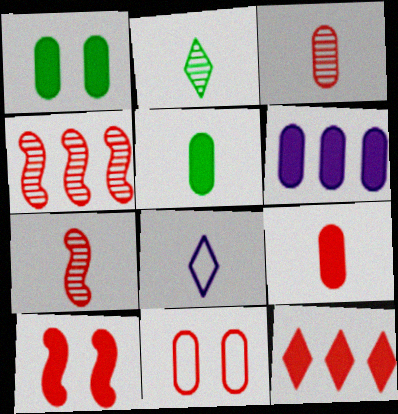[[1, 4, 8], 
[1, 6, 9], 
[5, 7, 8], 
[7, 11, 12], 
[9, 10, 12]]